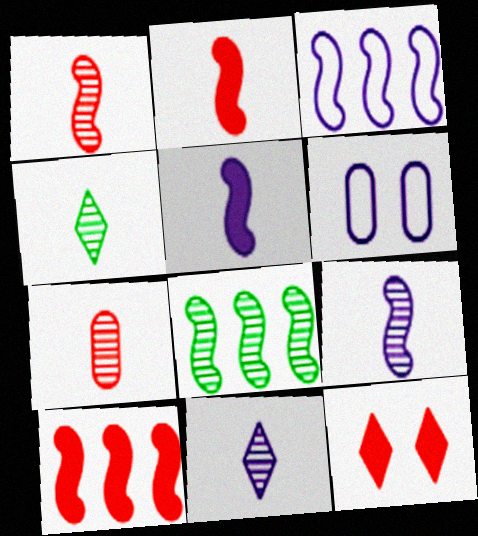[[3, 8, 10], 
[4, 6, 10], 
[4, 7, 9]]